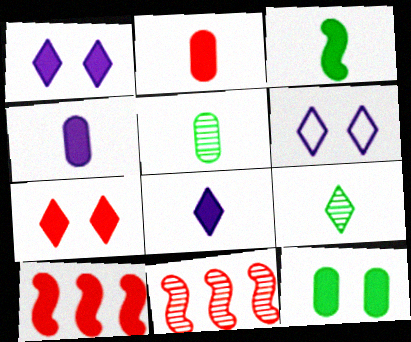[[2, 3, 8], 
[2, 7, 10], 
[5, 6, 10], 
[8, 10, 12]]